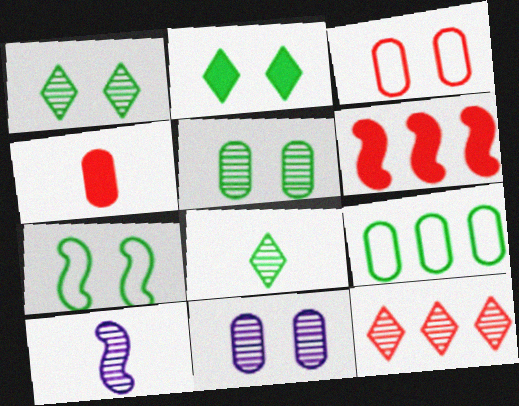[[2, 5, 7], 
[4, 9, 11], 
[5, 10, 12], 
[6, 7, 10]]